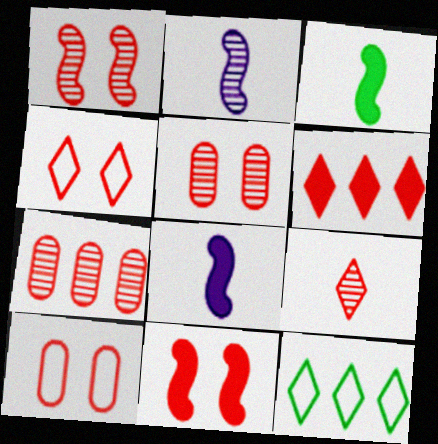[[1, 7, 9], 
[4, 5, 11], 
[4, 6, 9], 
[5, 8, 12]]